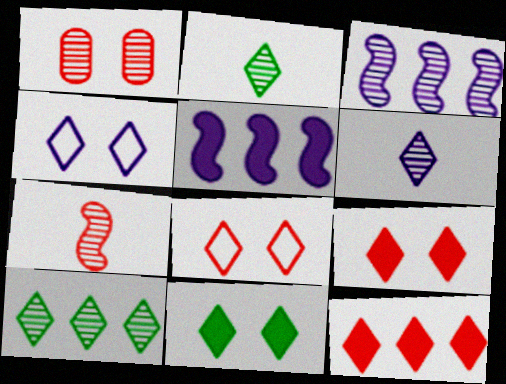[[1, 2, 3], 
[2, 4, 12]]